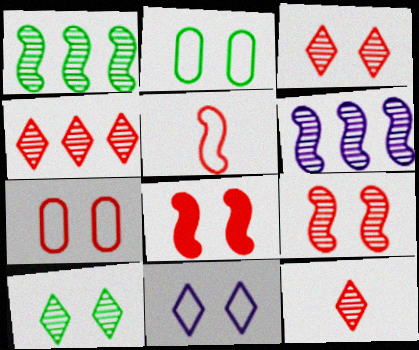[[3, 4, 12], 
[3, 7, 8]]